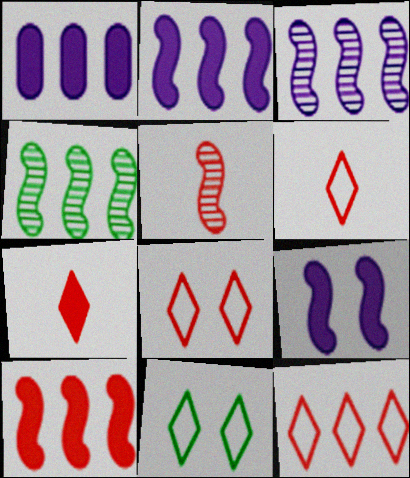[[1, 4, 12], 
[1, 5, 11], 
[6, 8, 12]]